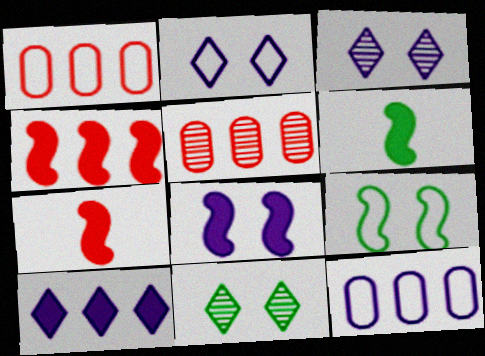[[1, 3, 6], 
[2, 5, 6], 
[4, 6, 8], 
[7, 11, 12]]